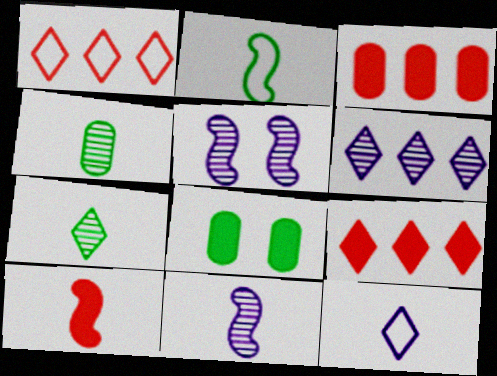[[1, 8, 11], 
[2, 10, 11], 
[4, 10, 12]]